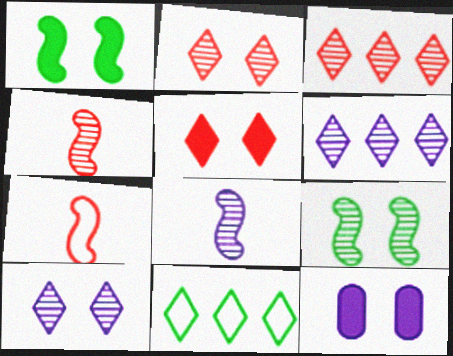[[1, 5, 12], 
[4, 11, 12]]